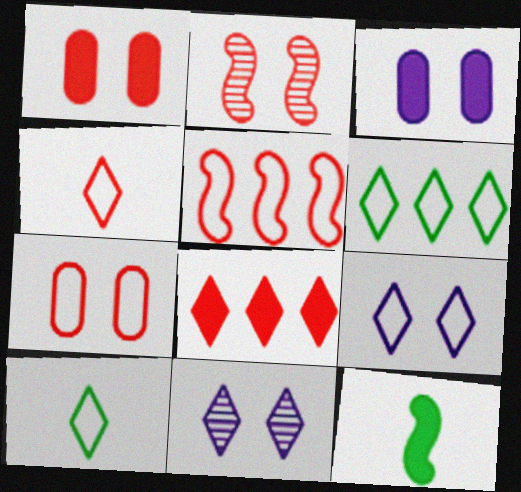[[3, 8, 12], 
[4, 5, 7], 
[4, 6, 9], 
[8, 10, 11]]